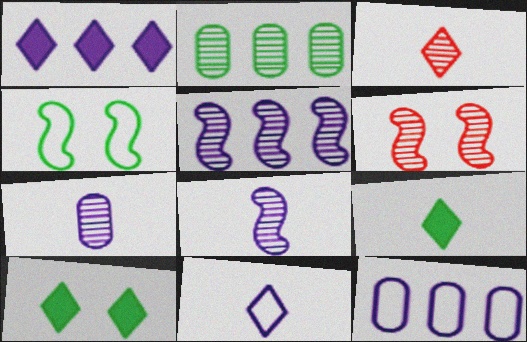[[1, 5, 12], 
[2, 4, 9], 
[3, 9, 11], 
[6, 9, 12]]